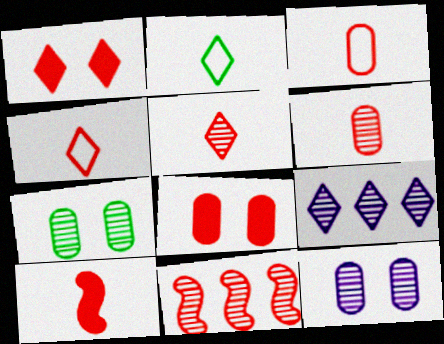[[1, 2, 9], 
[1, 3, 11], 
[3, 5, 10], 
[4, 6, 10], 
[4, 8, 11]]